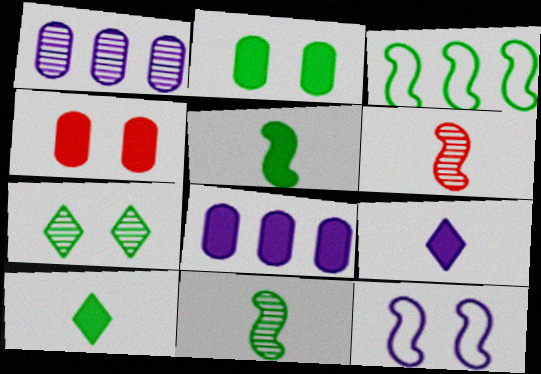[[1, 6, 7], 
[1, 9, 12], 
[4, 7, 12]]